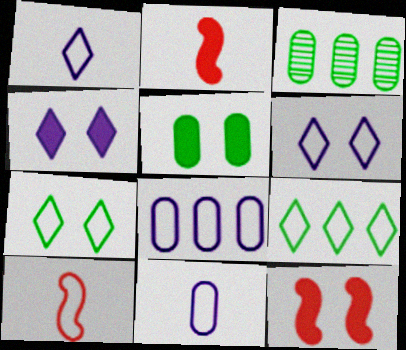[[1, 3, 12], 
[2, 3, 6], 
[3, 4, 10], 
[4, 5, 12], 
[7, 8, 10]]